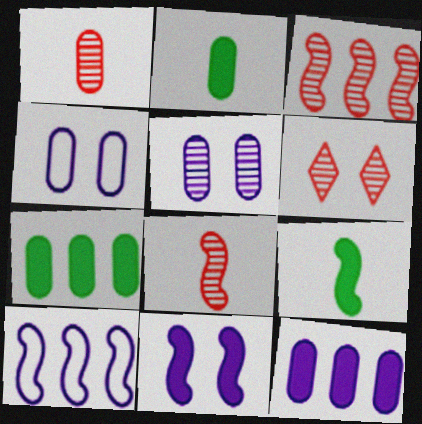[[1, 3, 6], 
[1, 4, 7], 
[2, 6, 10]]